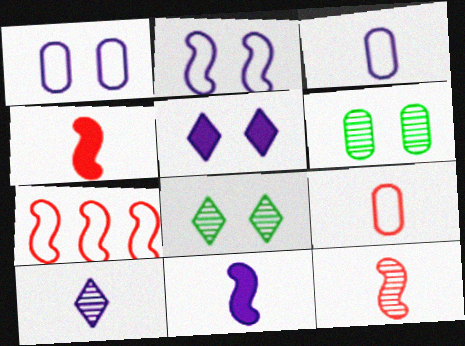[[3, 10, 11]]